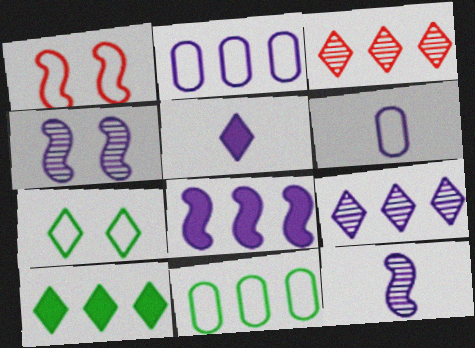[[2, 4, 5], 
[2, 8, 9], 
[3, 5, 7], 
[3, 8, 11], 
[5, 6, 12]]